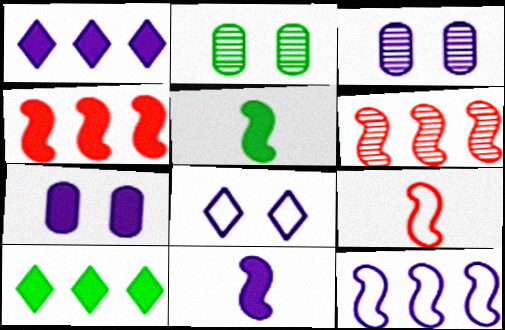[[1, 2, 9], 
[1, 7, 11], 
[3, 9, 10]]